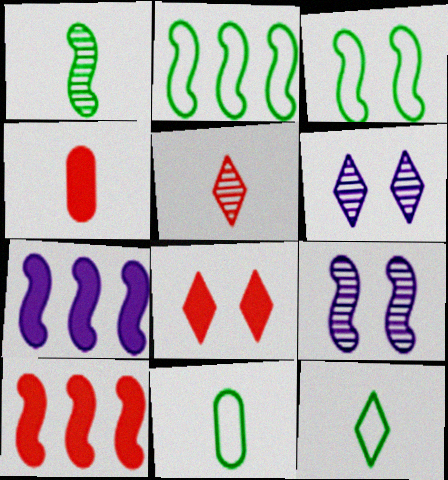[[2, 4, 6], 
[4, 8, 10], 
[6, 10, 11]]